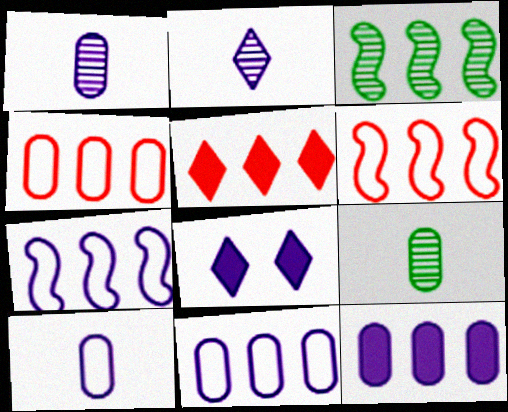[[1, 7, 8], 
[3, 5, 11], 
[6, 8, 9]]